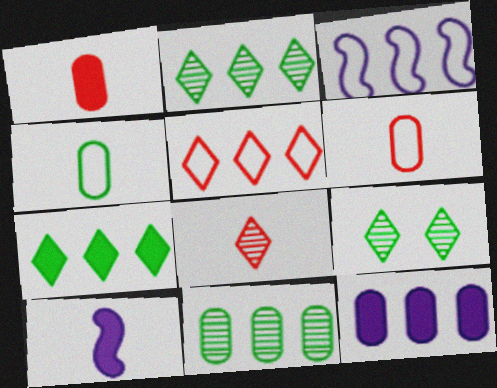[[1, 3, 9], 
[4, 8, 10]]